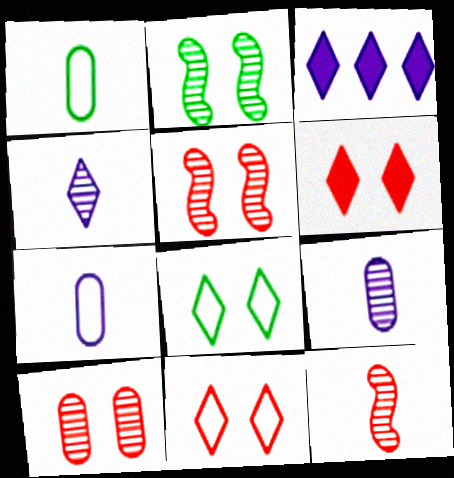[[1, 3, 5]]